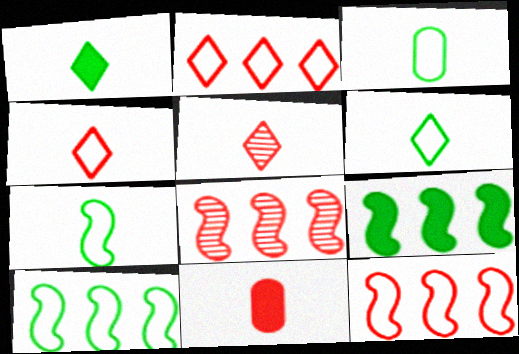[[3, 6, 7]]